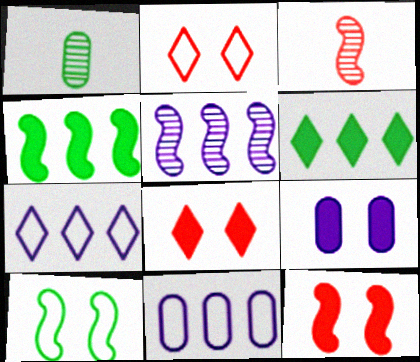[[1, 6, 10], 
[1, 7, 12]]